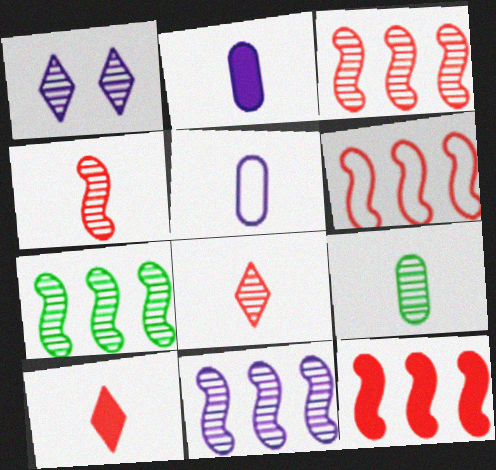[[1, 3, 9], 
[3, 6, 12], 
[3, 7, 11]]